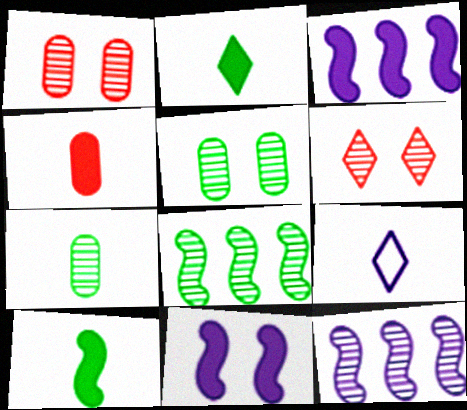[[6, 7, 12]]